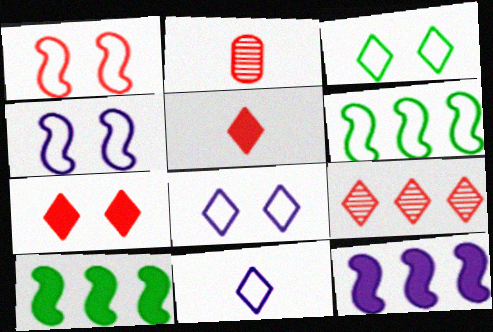[[2, 3, 12], 
[2, 8, 10]]